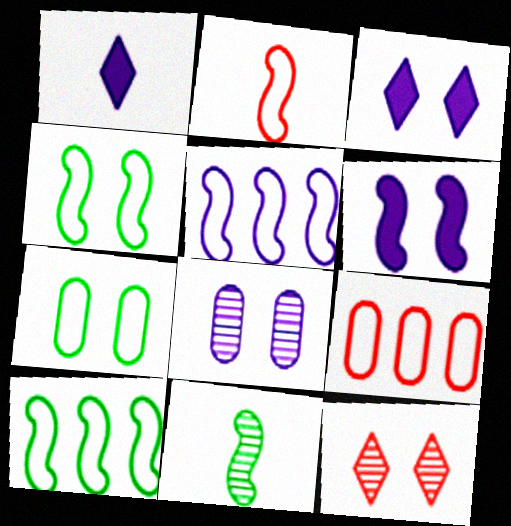[[1, 5, 8], 
[2, 4, 5], 
[3, 9, 11], 
[6, 7, 12]]